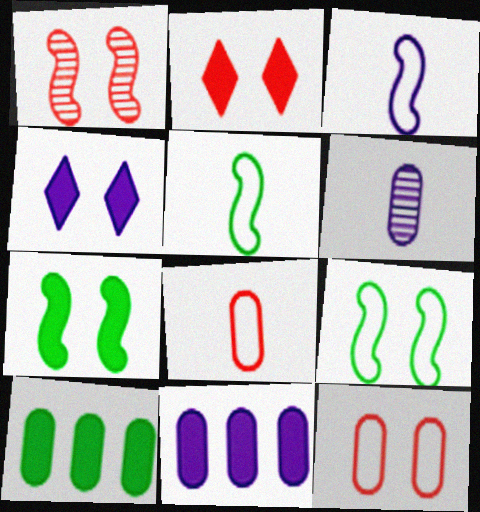[[1, 2, 12], 
[6, 10, 12]]